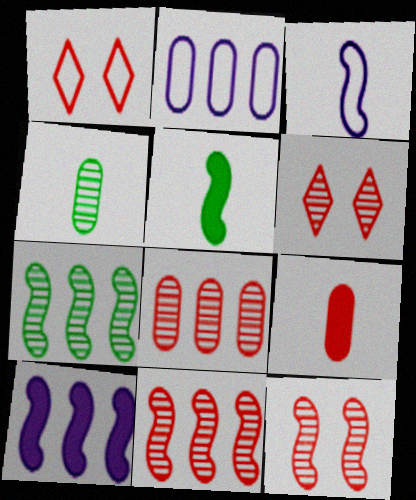[[1, 4, 10], 
[1, 9, 11], 
[2, 5, 6]]